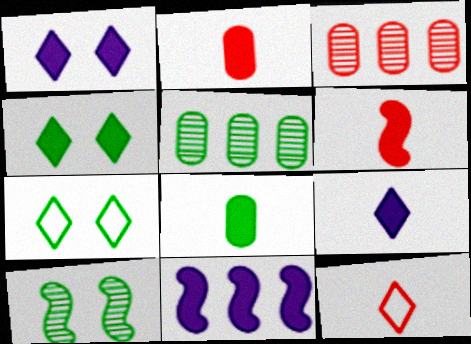[[2, 4, 11], 
[6, 8, 9]]